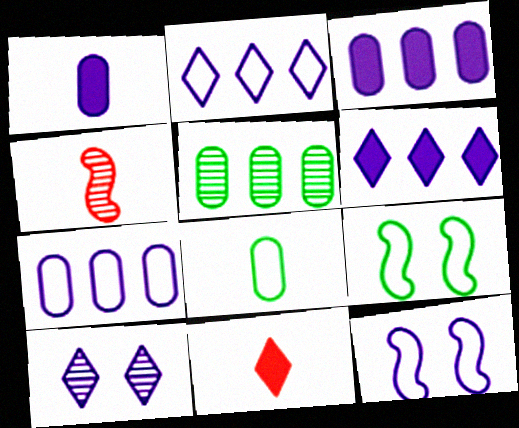[[4, 5, 10], 
[5, 11, 12]]